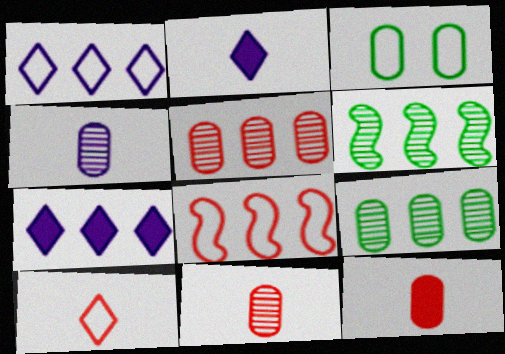[[7, 8, 9]]